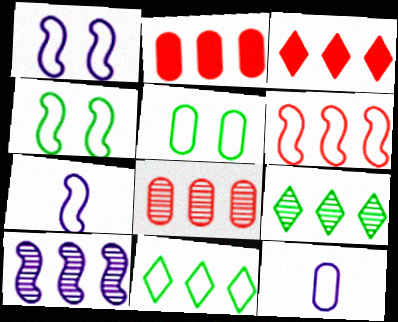[[2, 10, 11], 
[3, 6, 8], 
[4, 6, 7], 
[8, 9, 10]]